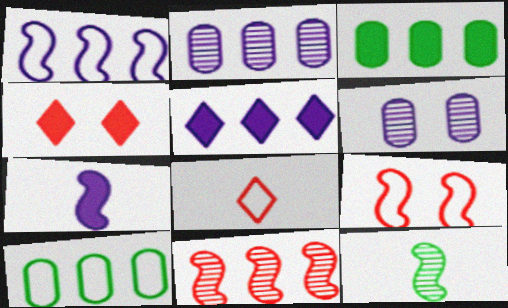[[1, 2, 5], 
[3, 4, 7], 
[5, 10, 11]]